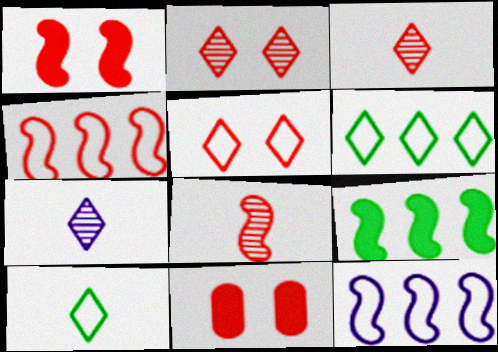[[1, 4, 8], 
[3, 4, 11]]